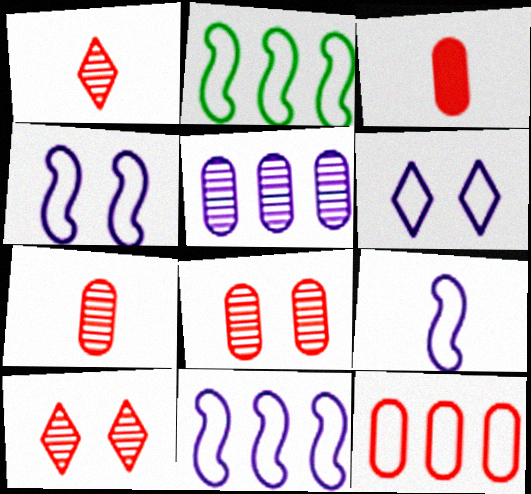[[3, 8, 12], 
[4, 9, 11]]